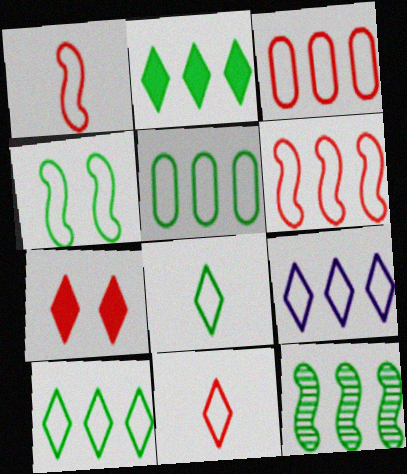[[2, 5, 12], 
[4, 5, 8], 
[5, 6, 9]]